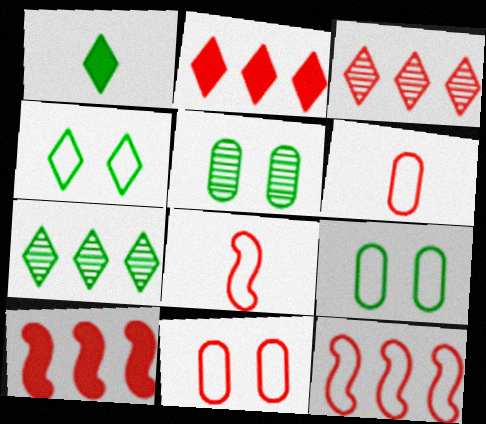[[1, 4, 7]]